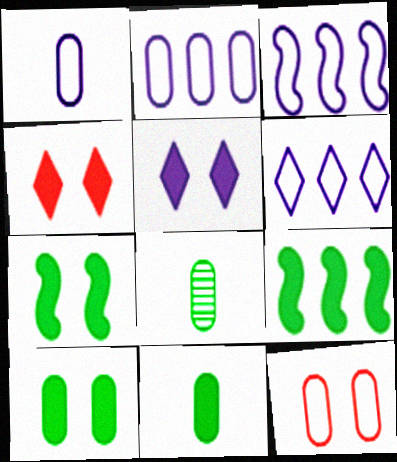[[2, 3, 6], 
[3, 4, 8]]